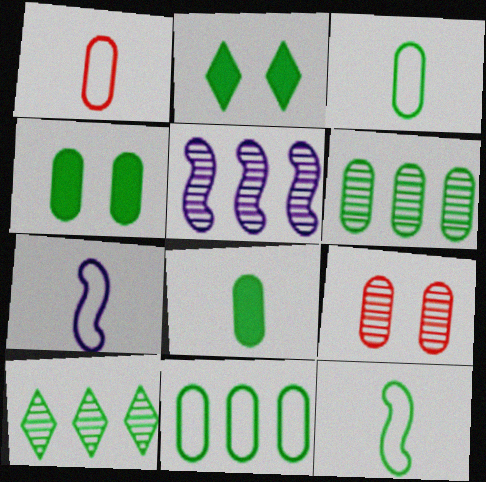[[1, 2, 5], 
[2, 6, 12], 
[3, 4, 6], 
[4, 10, 12]]